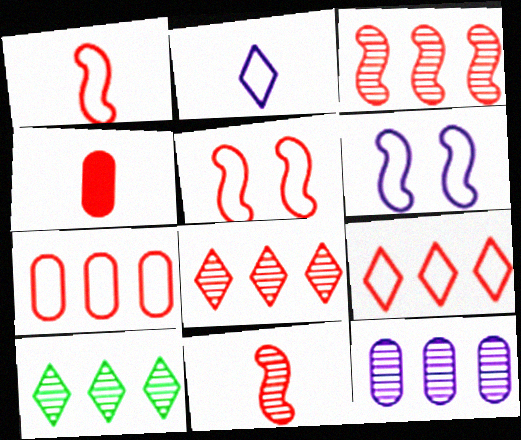[[3, 10, 12], 
[4, 5, 8], 
[4, 6, 10]]